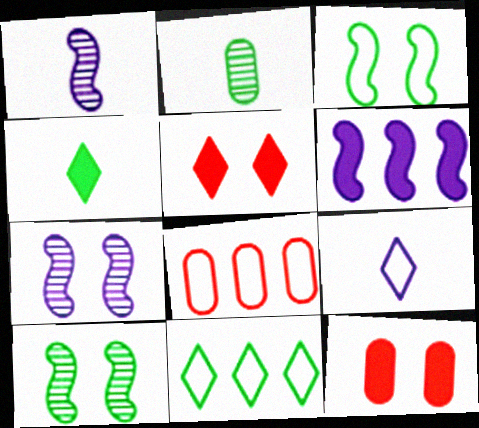[[1, 11, 12], 
[3, 8, 9], 
[4, 6, 12], 
[4, 7, 8]]